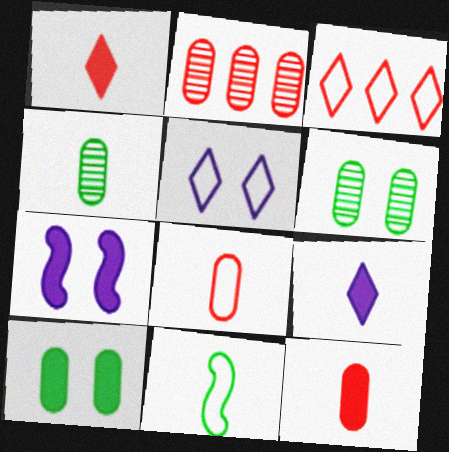[[3, 4, 7]]